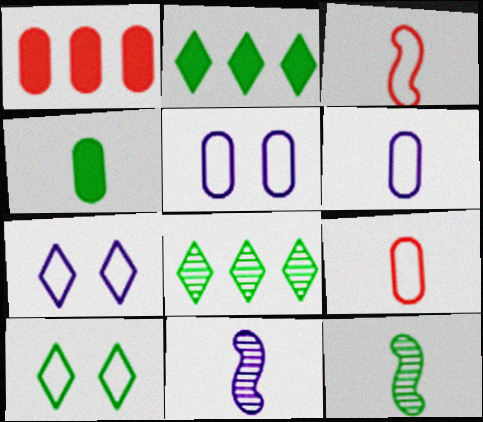[[1, 7, 12], 
[1, 10, 11]]